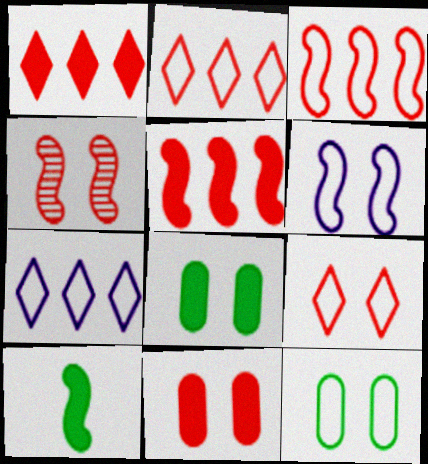[[4, 9, 11], 
[6, 9, 12]]